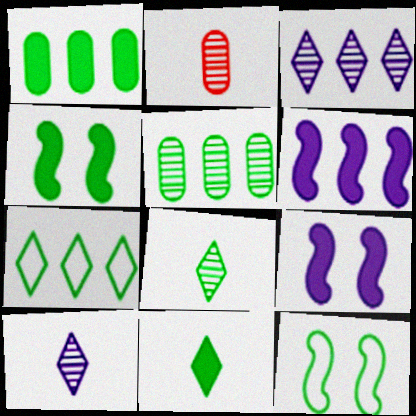[[1, 4, 11], 
[1, 8, 12], 
[2, 7, 9], 
[5, 11, 12]]